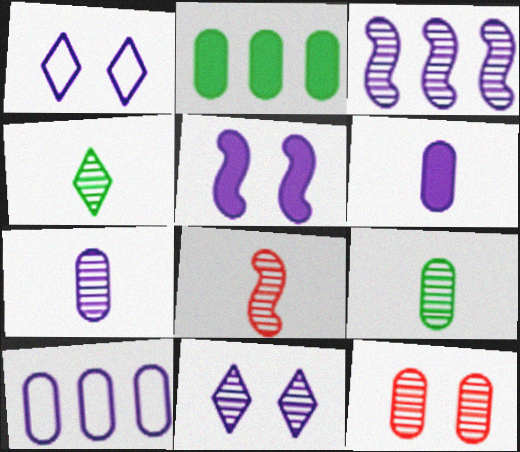[[1, 2, 8], 
[1, 3, 6], 
[3, 4, 12], 
[3, 7, 11], 
[4, 7, 8]]